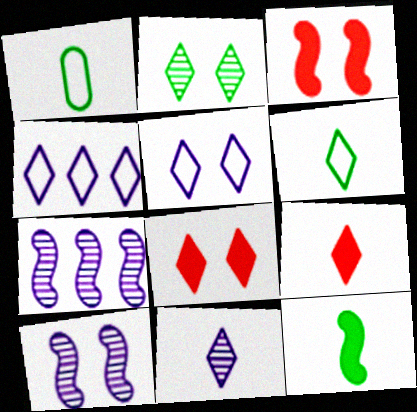[[1, 7, 8], 
[2, 4, 9], 
[2, 5, 8], 
[6, 9, 11]]